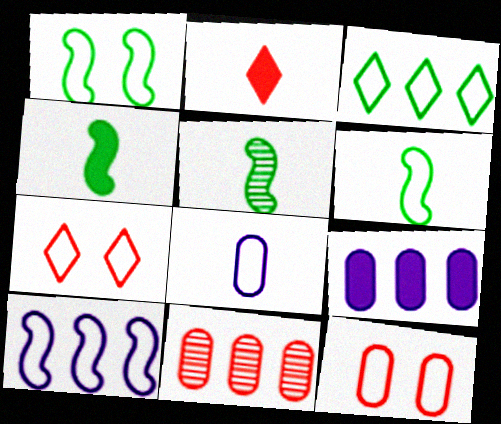[[2, 5, 8], 
[4, 5, 6], 
[5, 7, 9]]